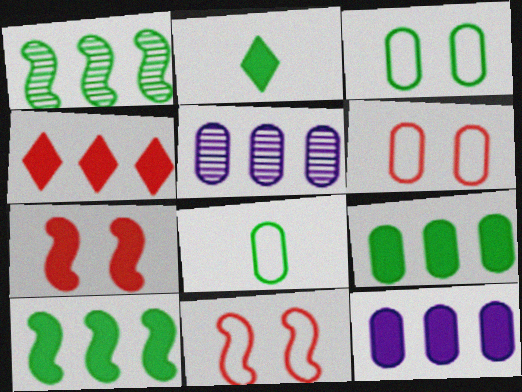[[1, 2, 3], 
[2, 5, 11], 
[2, 7, 12], 
[4, 10, 12]]